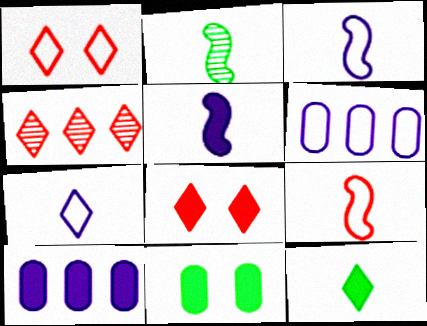[[1, 2, 10], 
[2, 5, 9], 
[2, 6, 8], 
[3, 4, 11]]